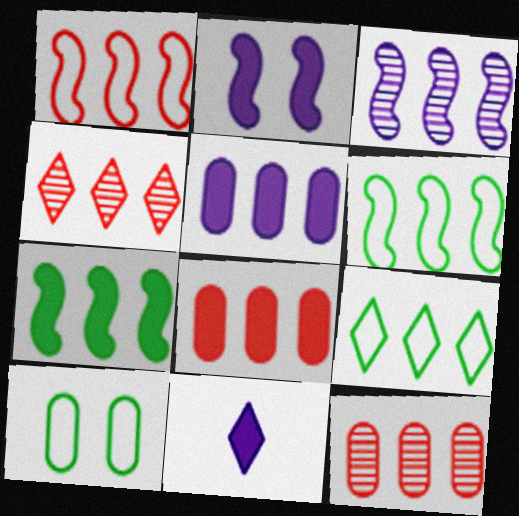[[1, 3, 7], 
[1, 4, 8], 
[2, 5, 11], 
[3, 8, 9], 
[4, 5, 6]]